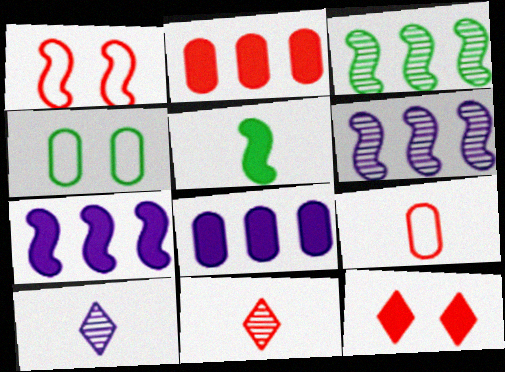[[1, 2, 11], 
[1, 5, 6], 
[4, 7, 11], 
[5, 8, 12], 
[5, 9, 10]]